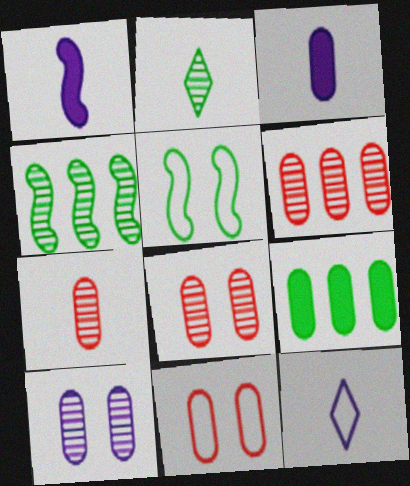[[2, 5, 9], 
[6, 7, 8]]